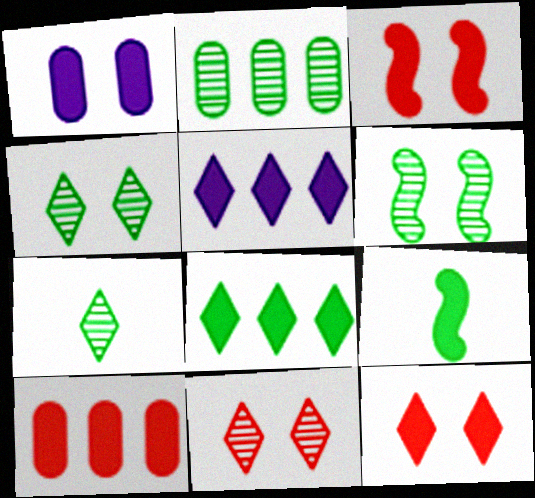[[2, 6, 7]]